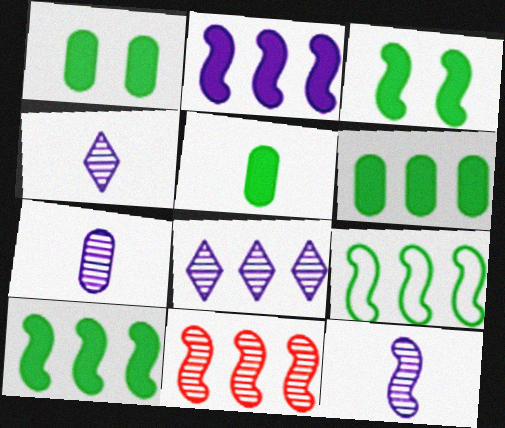[[1, 5, 6], 
[2, 9, 11], 
[4, 7, 12]]